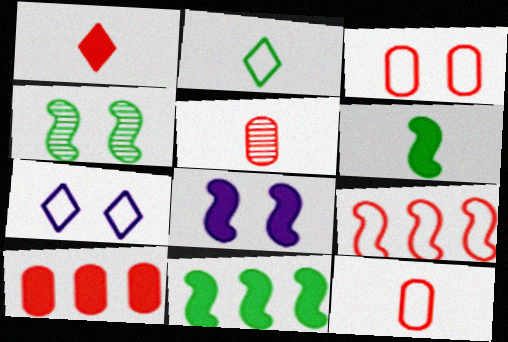[[3, 5, 10], 
[5, 7, 11]]